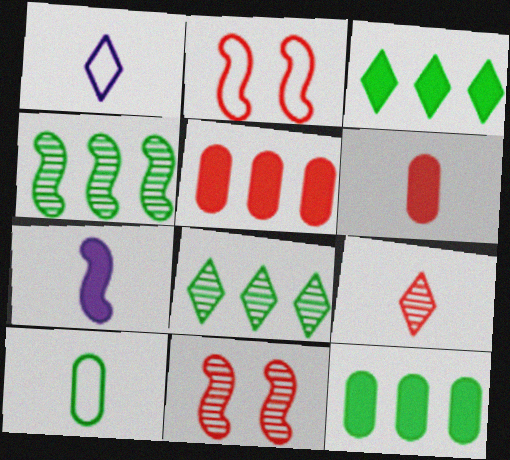[[1, 11, 12], 
[2, 4, 7], 
[2, 5, 9], 
[7, 9, 10]]